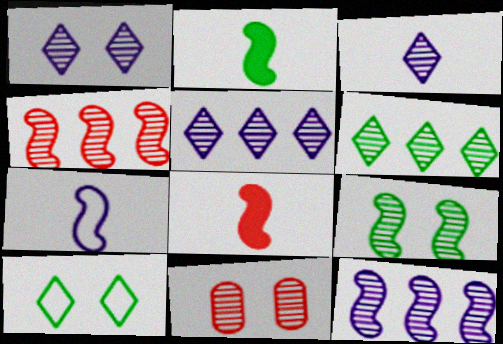[[1, 3, 5], 
[1, 9, 11]]